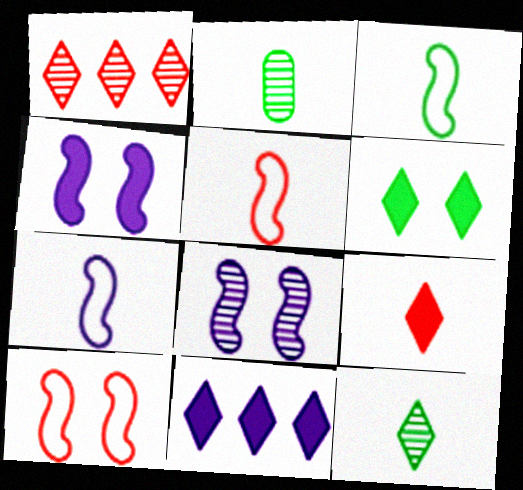[[1, 2, 8], 
[2, 7, 9], 
[2, 10, 11], 
[3, 5, 7], 
[6, 9, 11]]